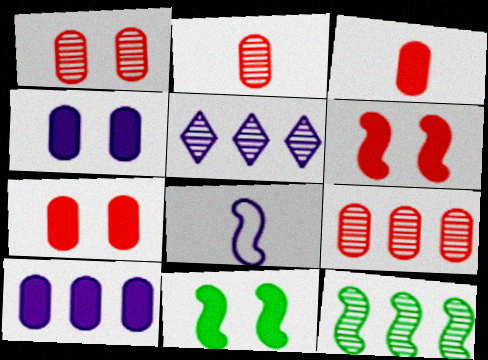[[1, 2, 9], 
[4, 5, 8], 
[5, 9, 12], 
[6, 8, 12]]